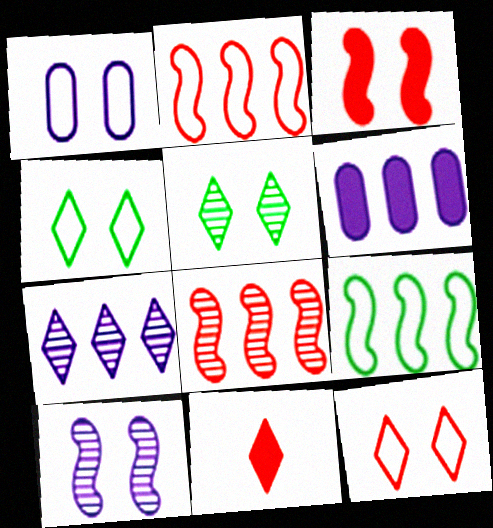[[1, 3, 5], 
[4, 7, 11]]